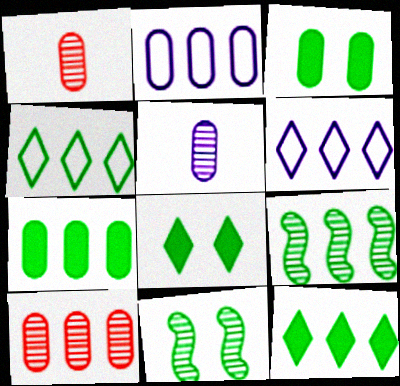[[1, 2, 3], 
[2, 7, 10], 
[4, 7, 9]]